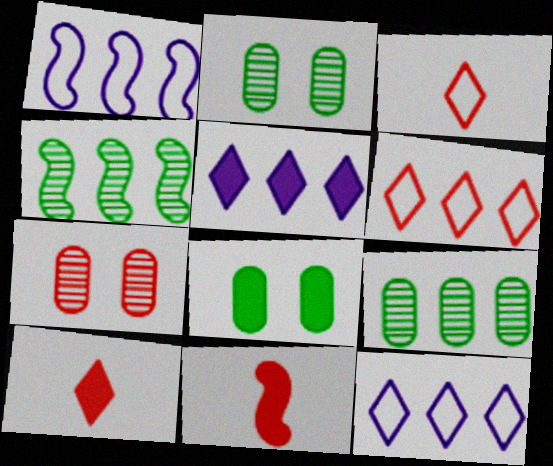[[1, 2, 10], 
[2, 11, 12], 
[5, 8, 11], 
[6, 7, 11]]